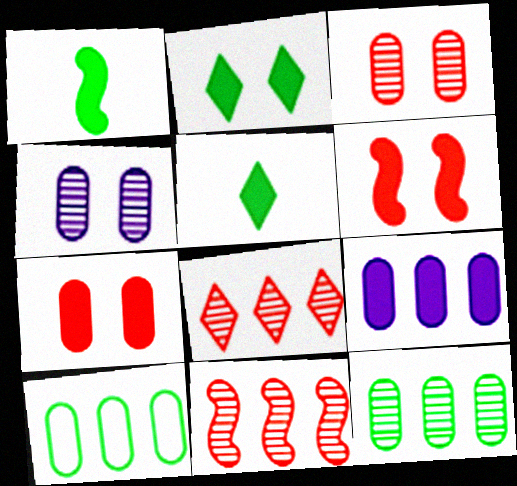[[5, 6, 9]]